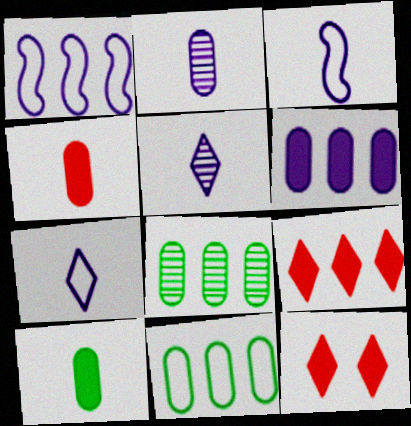[[1, 8, 9], 
[3, 8, 12]]